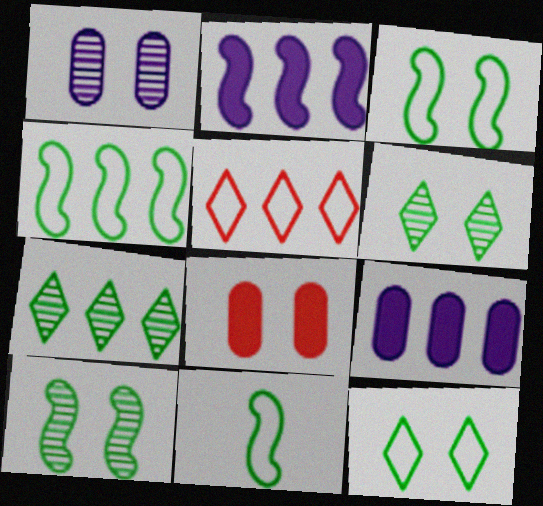[[3, 4, 11]]